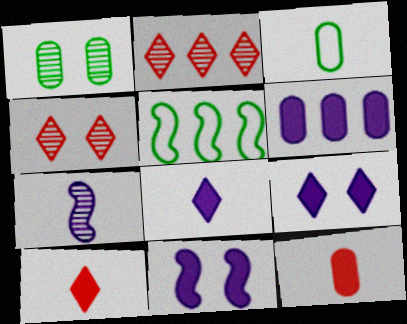[[1, 2, 7], 
[2, 3, 11], 
[2, 5, 6], 
[3, 7, 10], 
[6, 8, 11]]